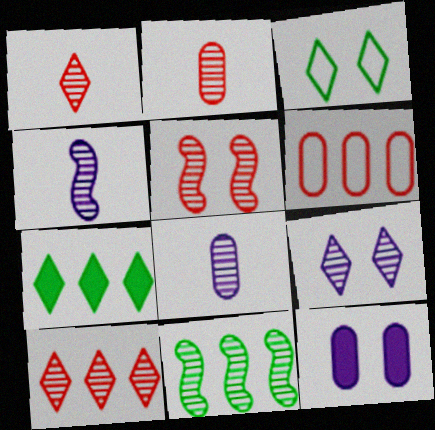[[2, 5, 10], 
[2, 9, 11], 
[3, 5, 12], 
[4, 5, 11]]